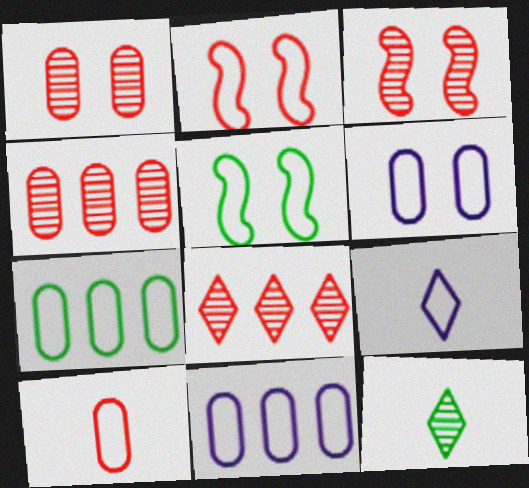[[2, 7, 9], 
[6, 7, 10]]